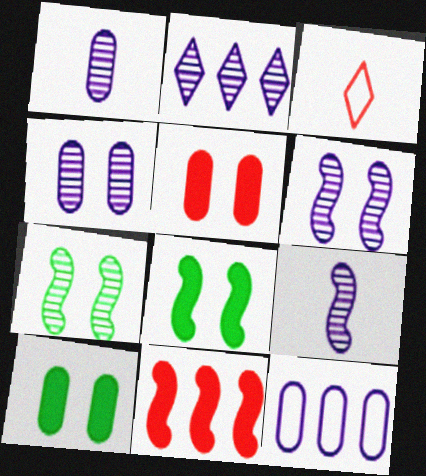[[1, 2, 6], 
[2, 4, 9]]